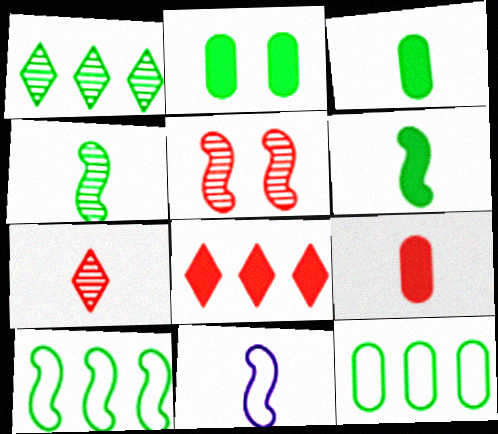[[3, 7, 11]]